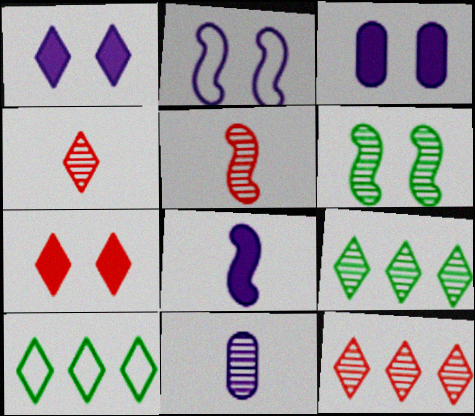[[1, 4, 10], 
[3, 5, 10], 
[6, 11, 12]]